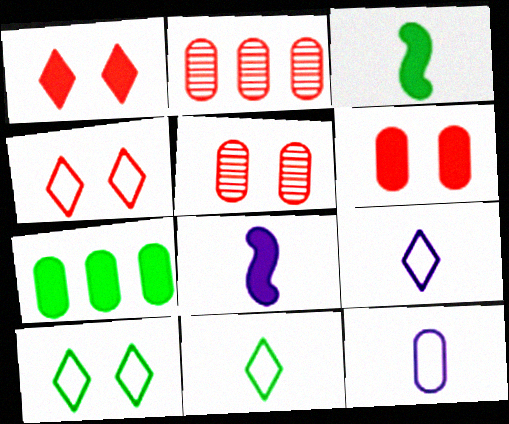[[1, 7, 8], 
[2, 8, 10], 
[5, 7, 12]]